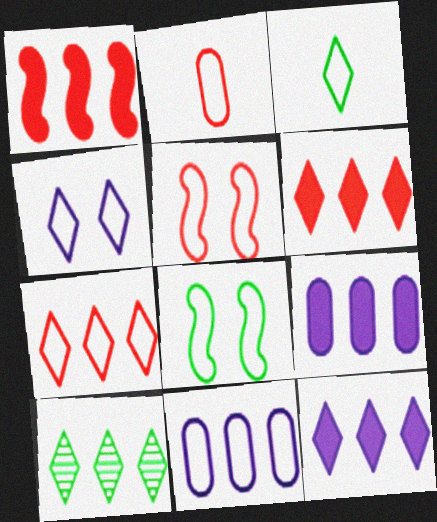[[1, 10, 11], 
[2, 5, 7], 
[3, 4, 7], 
[3, 5, 11], 
[7, 10, 12]]